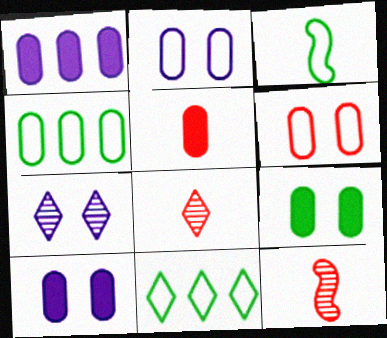[[1, 5, 9], 
[10, 11, 12]]